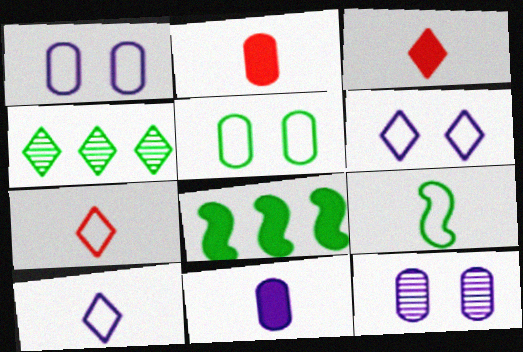[[3, 4, 6], 
[7, 8, 12]]